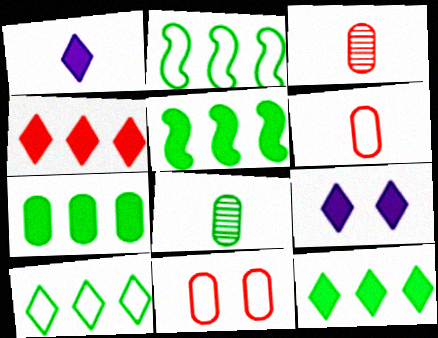[[2, 3, 9], 
[5, 7, 12]]